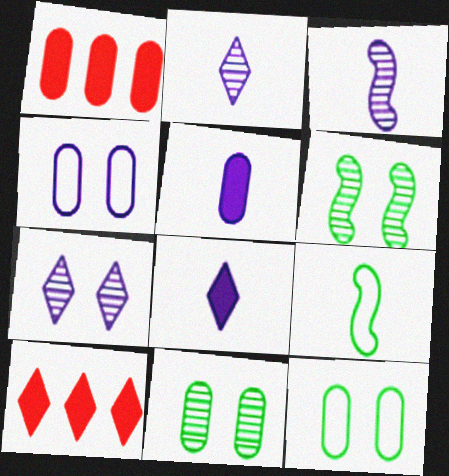[[1, 7, 9], 
[3, 10, 12]]